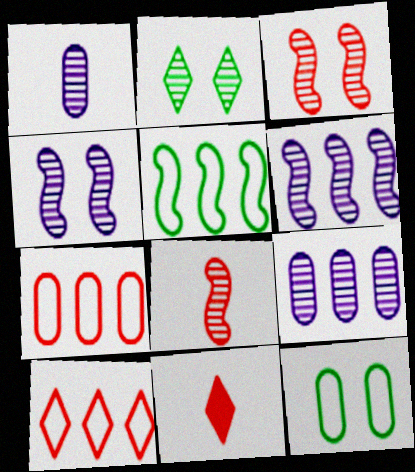[[2, 8, 9], 
[3, 7, 11], 
[6, 11, 12]]